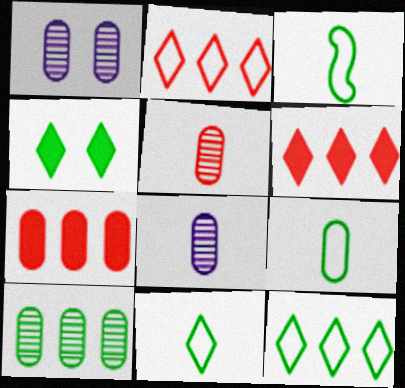[[1, 3, 6], 
[1, 5, 10], 
[1, 7, 9], 
[3, 4, 10], 
[3, 9, 11]]